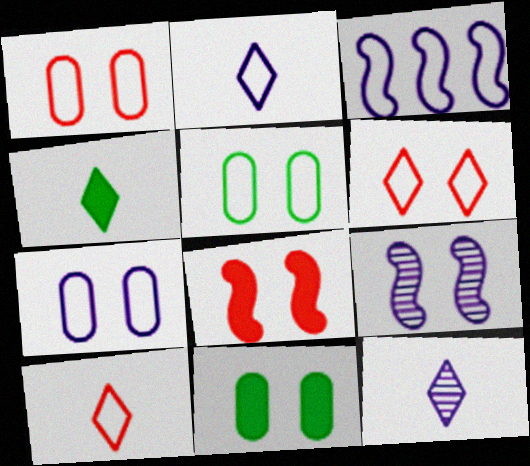[[1, 5, 7], 
[2, 3, 7], 
[3, 5, 10], 
[4, 10, 12], 
[6, 9, 11]]